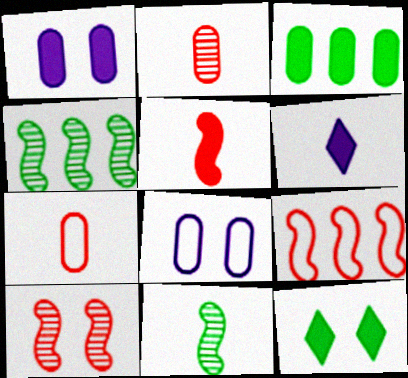[[2, 3, 8], 
[5, 9, 10], 
[6, 7, 11], 
[8, 10, 12]]